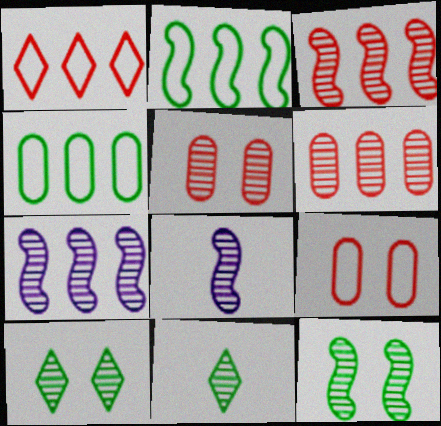[[3, 8, 12], 
[5, 7, 11], 
[6, 8, 10]]